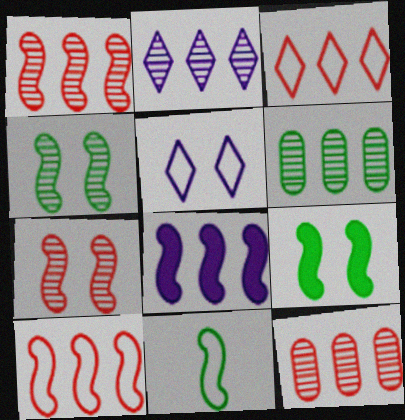[[1, 2, 6], 
[3, 6, 8], 
[7, 8, 11]]